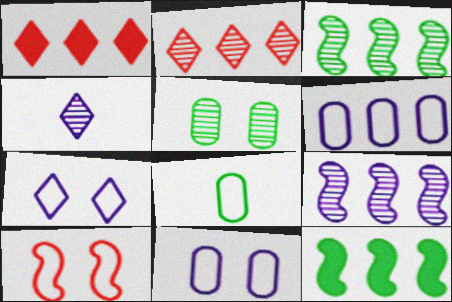[[1, 3, 6], 
[2, 6, 12]]